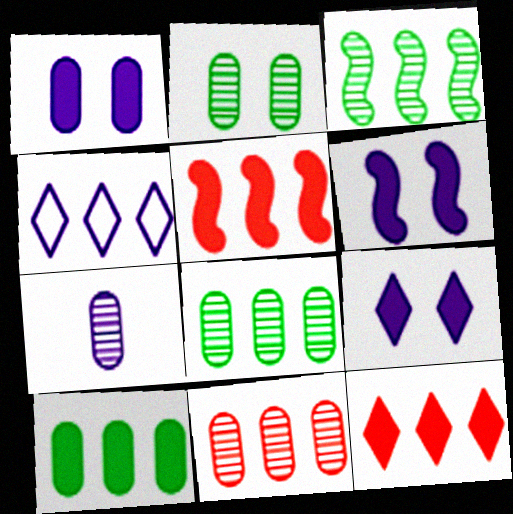[[1, 6, 9], 
[2, 7, 11], 
[4, 5, 8], 
[4, 6, 7]]